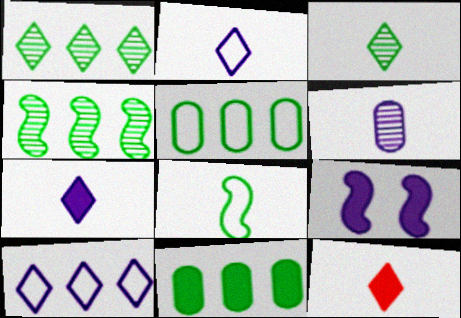[[2, 3, 12], 
[6, 8, 12], 
[6, 9, 10], 
[9, 11, 12]]